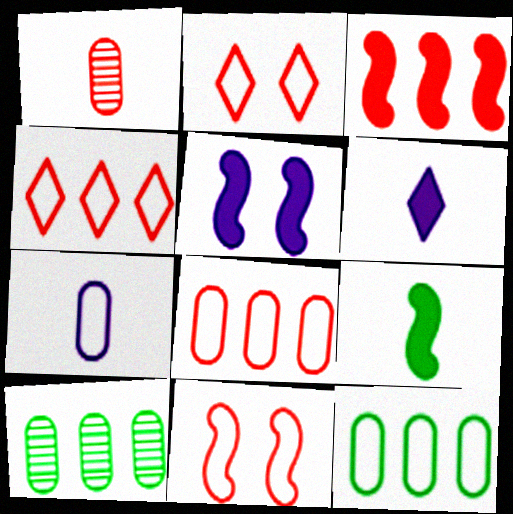[[1, 2, 3], 
[3, 5, 9], 
[6, 10, 11]]